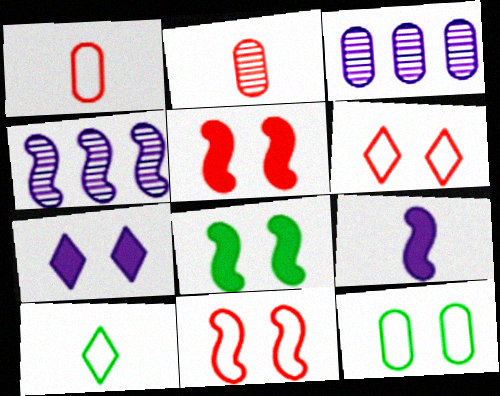[[2, 9, 10], 
[3, 5, 10]]